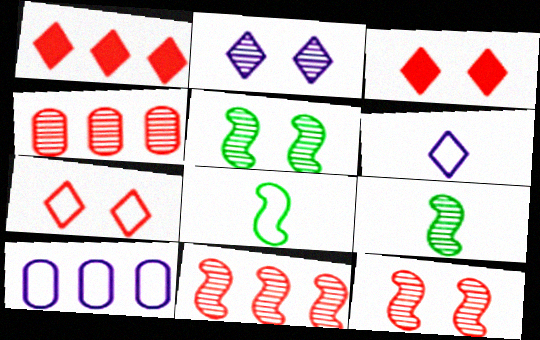[[2, 4, 9], 
[3, 9, 10], 
[7, 8, 10]]